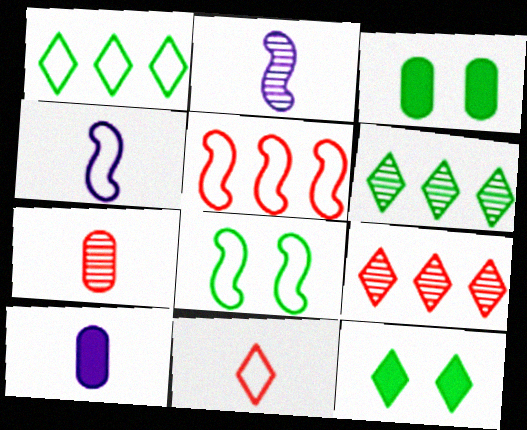[[3, 4, 9], 
[4, 5, 8], 
[8, 9, 10]]